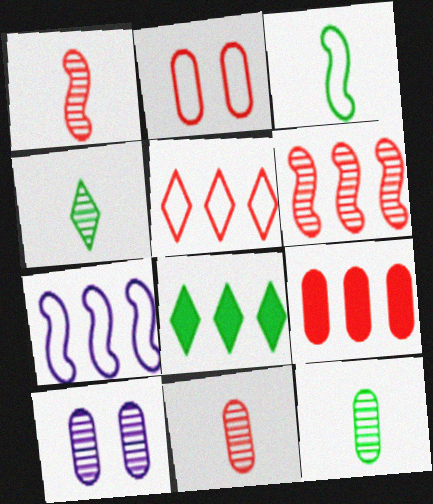[[2, 9, 11], 
[4, 6, 10], 
[5, 6, 9]]